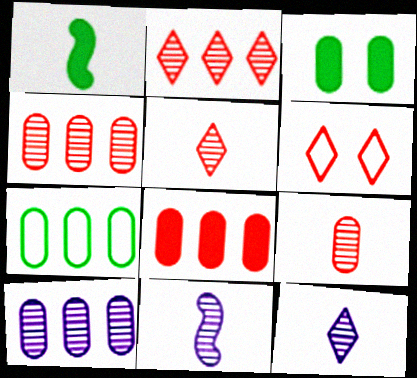[[1, 6, 10], 
[7, 8, 10]]